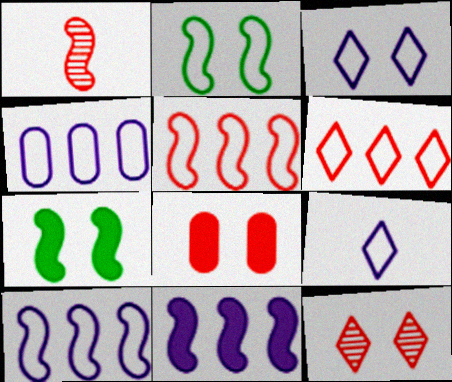[[1, 2, 11], 
[1, 6, 8], 
[1, 7, 10]]